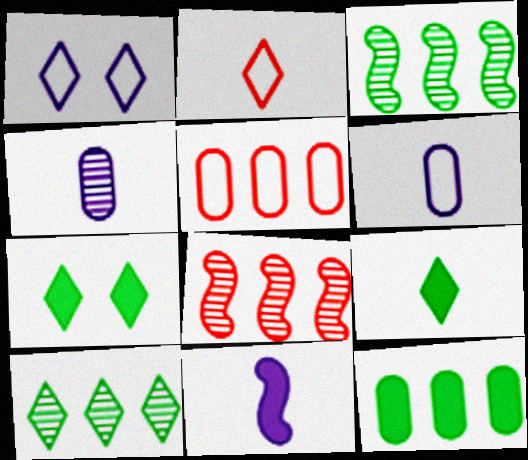[[6, 7, 8]]